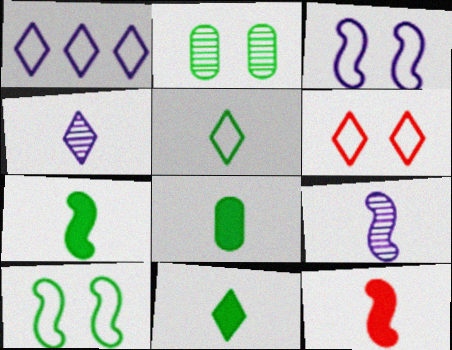[[1, 2, 12], 
[1, 5, 6], 
[7, 8, 11]]